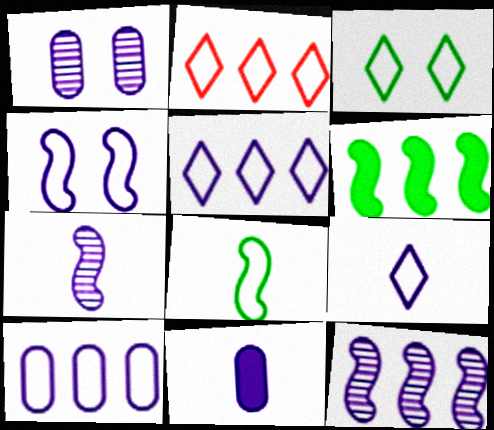[[1, 10, 11], 
[2, 3, 9], 
[4, 9, 10], 
[7, 9, 11]]